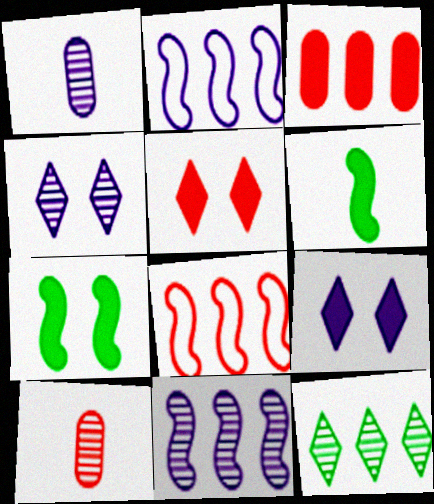[[1, 2, 9], 
[1, 4, 11], 
[2, 3, 12], 
[3, 6, 9], 
[5, 8, 10]]